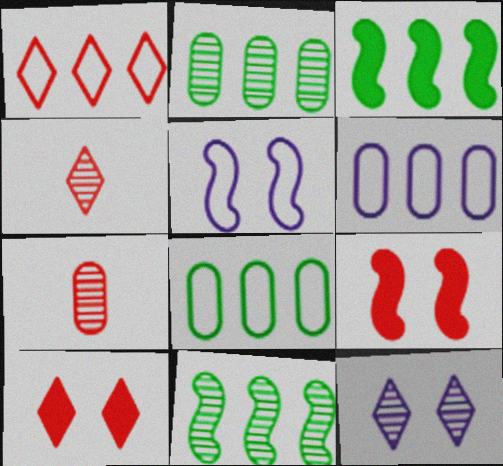[[1, 4, 10], 
[1, 7, 9], 
[7, 11, 12]]